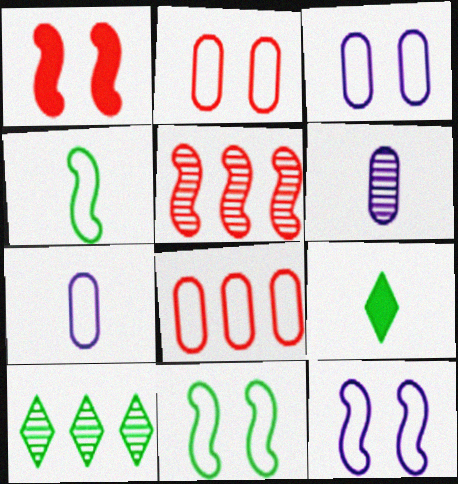[[1, 7, 10], 
[3, 5, 9]]